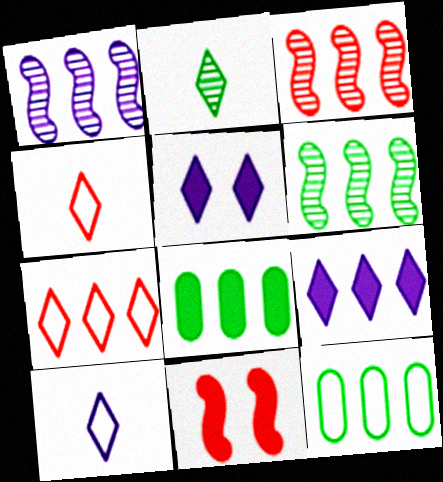[[1, 3, 6], 
[1, 7, 8], 
[2, 5, 7], 
[3, 9, 12]]